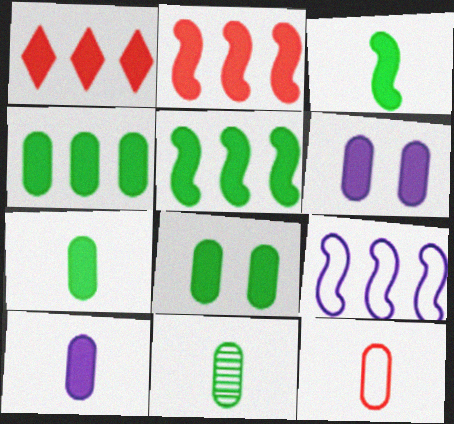[[1, 3, 6], 
[4, 7, 8], 
[10, 11, 12]]